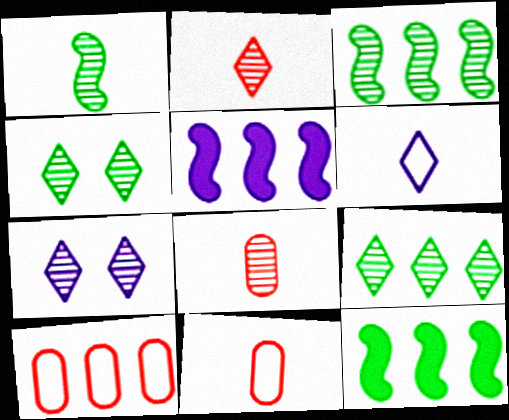[[2, 7, 9], 
[3, 7, 8], 
[4, 5, 11], 
[5, 9, 10], 
[7, 11, 12]]